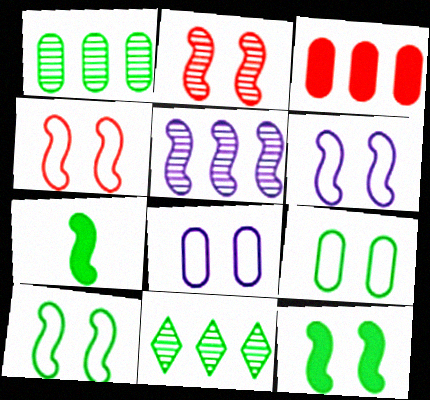[[2, 6, 12], 
[4, 5, 7], 
[4, 6, 10], 
[7, 9, 11]]